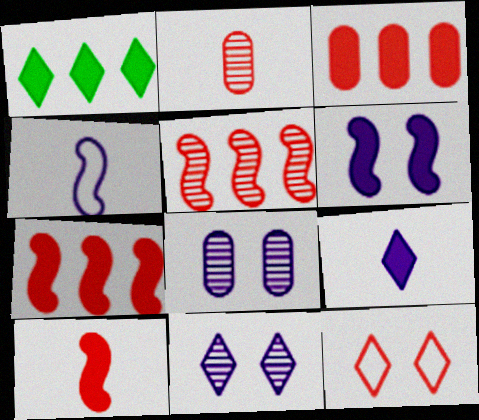[[2, 7, 12]]